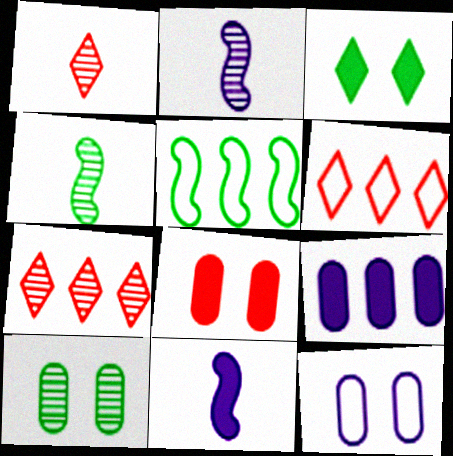[[2, 7, 10], 
[5, 7, 9], 
[6, 10, 11], 
[8, 10, 12]]